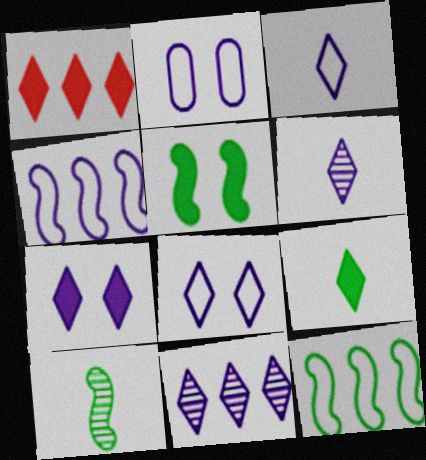[[1, 2, 10], 
[1, 7, 9], 
[2, 3, 4], 
[3, 7, 11], 
[5, 10, 12]]